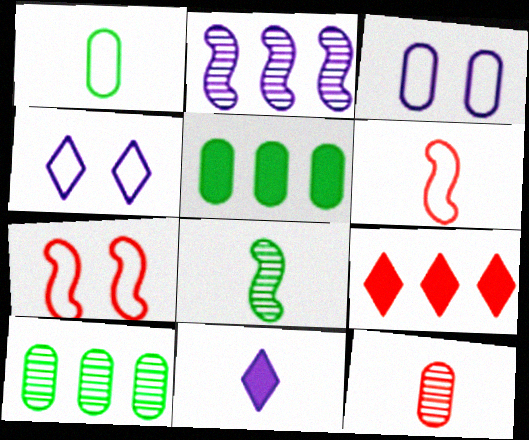[[2, 3, 11], 
[3, 5, 12], 
[3, 8, 9], 
[7, 9, 12], 
[7, 10, 11]]